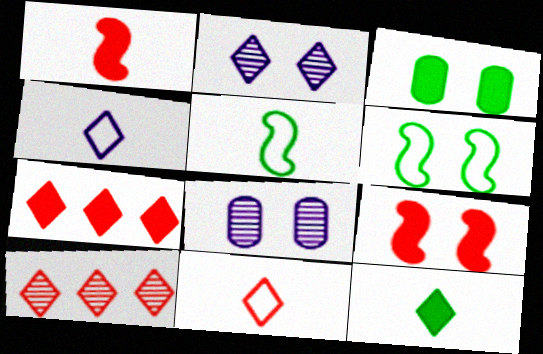[[5, 7, 8]]